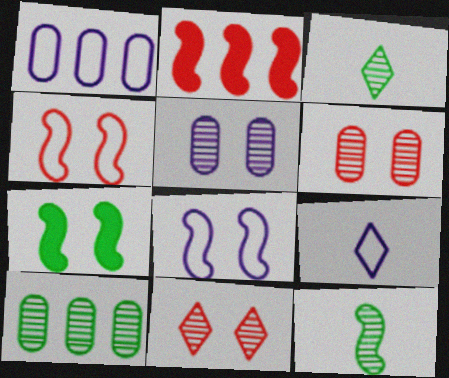[[1, 8, 9], 
[2, 8, 12]]